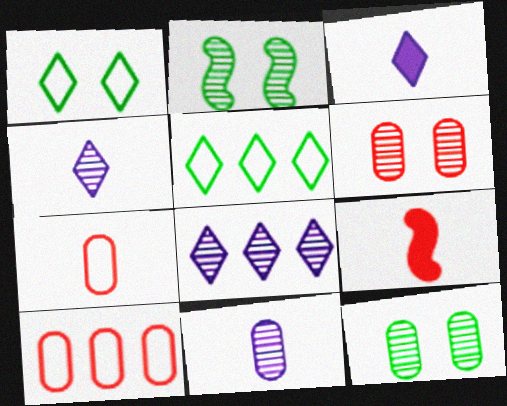[[2, 3, 10]]